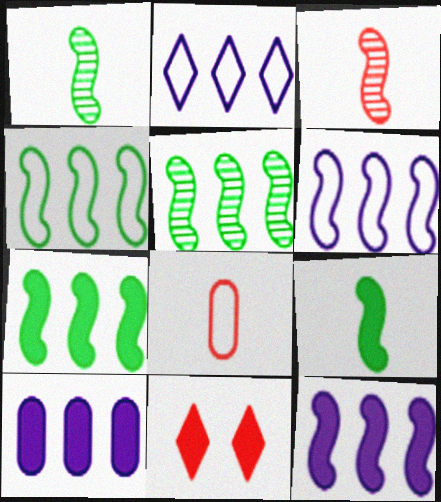[[4, 5, 7], 
[9, 10, 11]]